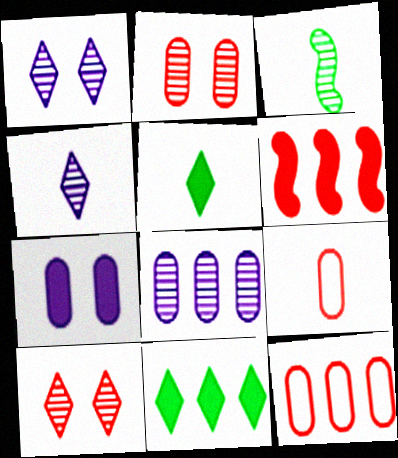[[3, 8, 10], 
[5, 6, 7], 
[6, 9, 10]]